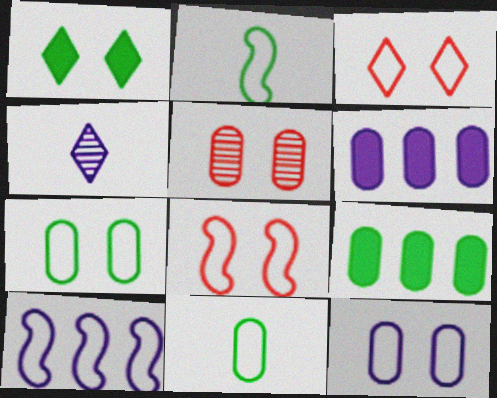[[2, 8, 10], 
[3, 10, 11], 
[4, 8, 9], 
[5, 6, 11]]